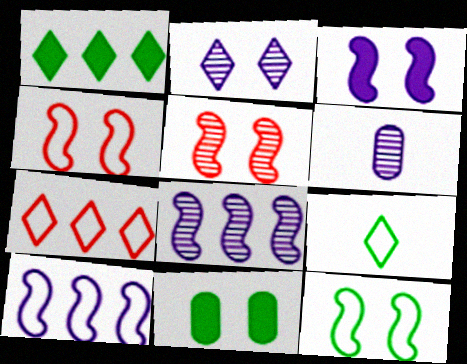[[1, 4, 6], 
[2, 4, 11], 
[2, 6, 8], 
[3, 5, 12]]